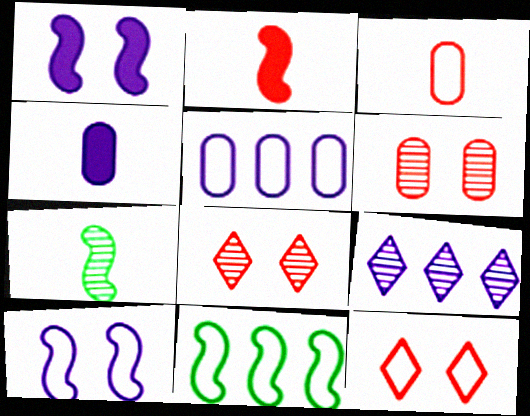[[4, 8, 11], 
[4, 9, 10], 
[6, 7, 9]]